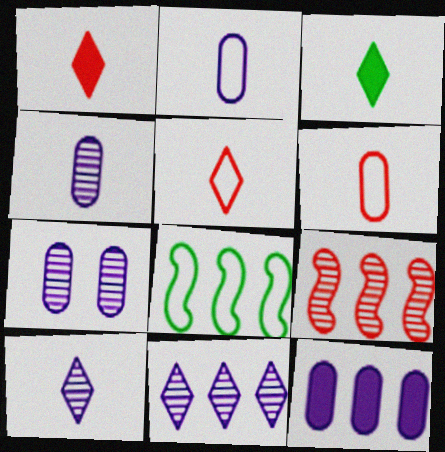[[1, 7, 8], 
[2, 7, 12], 
[3, 5, 10]]